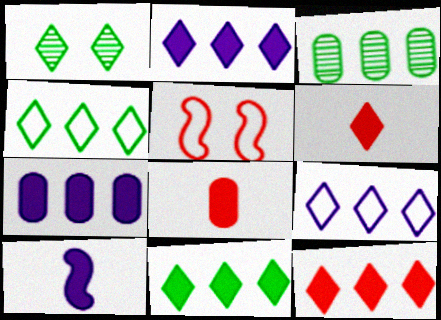[[1, 6, 9], 
[2, 11, 12]]